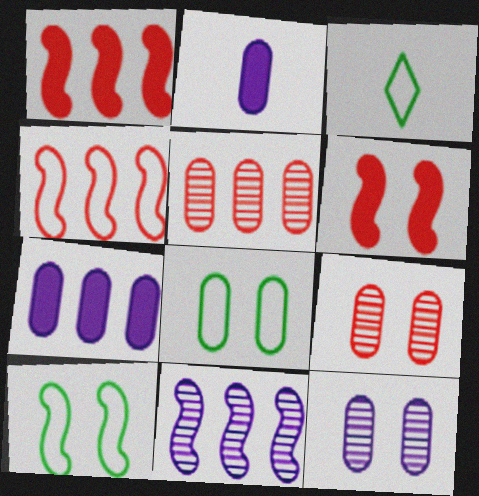[[1, 3, 12], 
[2, 5, 8]]